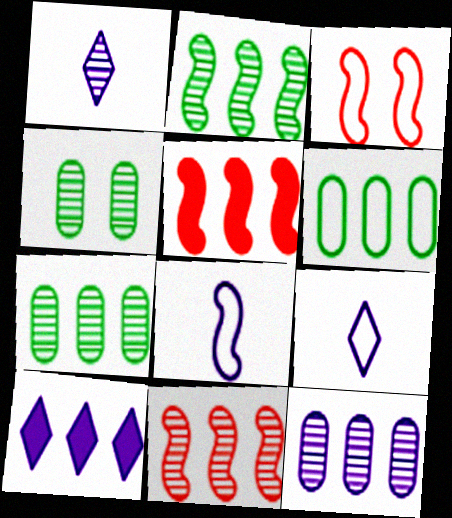[[1, 4, 11], 
[3, 6, 9], 
[4, 5, 9], 
[6, 10, 11]]